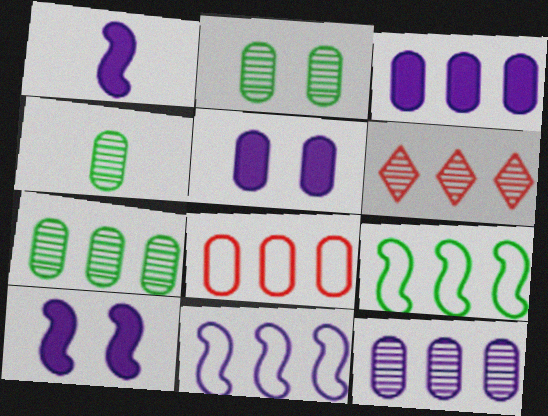[[2, 4, 7], 
[3, 6, 9], 
[3, 7, 8], 
[4, 5, 8]]